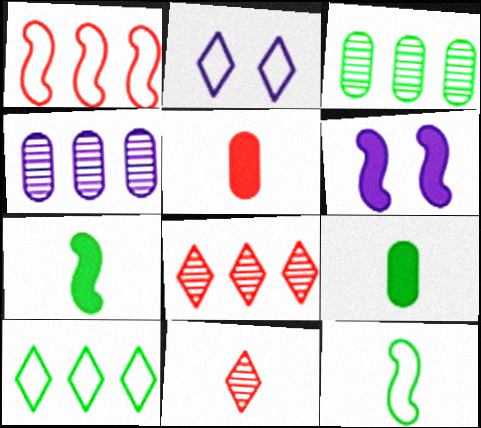[]